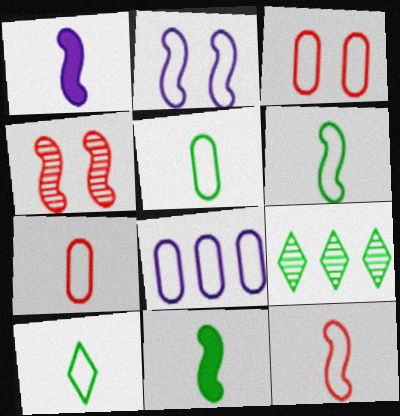[[1, 3, 9], 
[3, 5, 8], 
[5, 6, 10]]